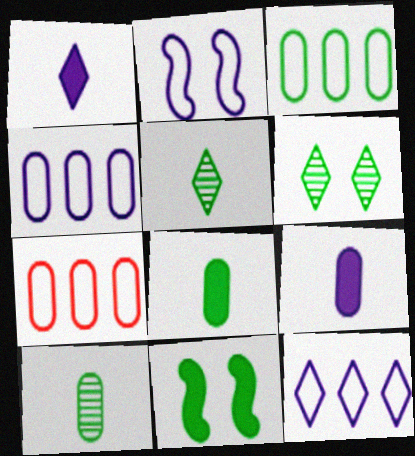[[3, 4, 7], 
[3, 5, 11]]